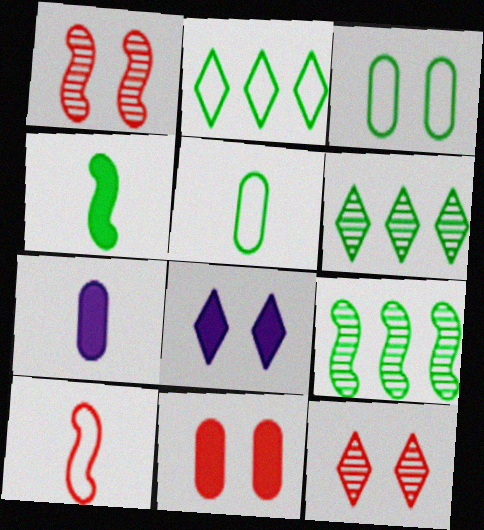[[1, 2, 7], 
[1, 3, 8], 
[3, 4, 6]]